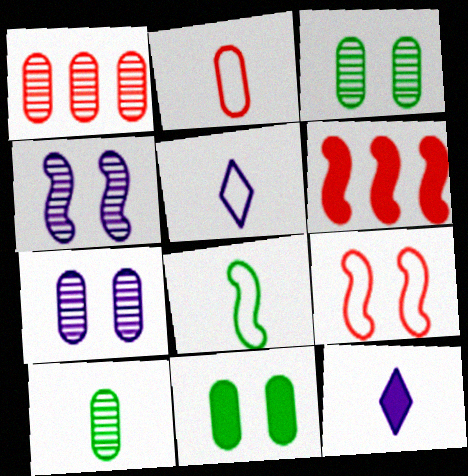[[1, 7, 10], 
[2, 5, 8], 
[3, 5, 6], 
[4, 6, 8], 
[6, 11, 12]]